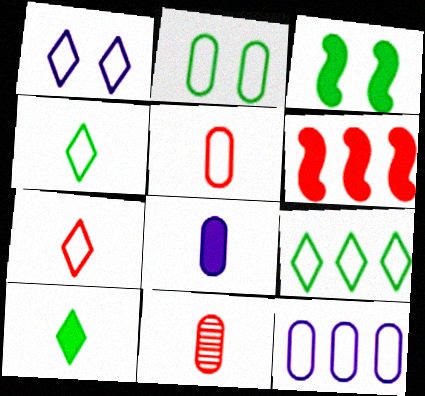[[1, 7, 9], 
[2, 5, 12]]